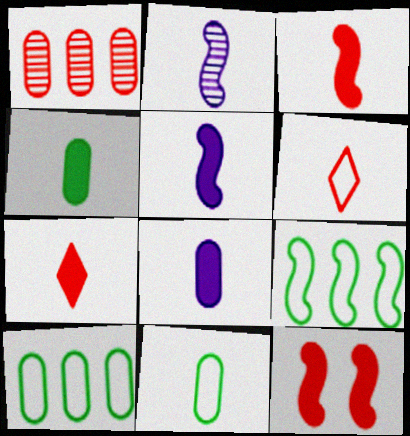[[1, 6, 12], 
[2, 4, 6], 
[2, 7, 11], 
[2, 9, 12], 
[4, 5, 7]]